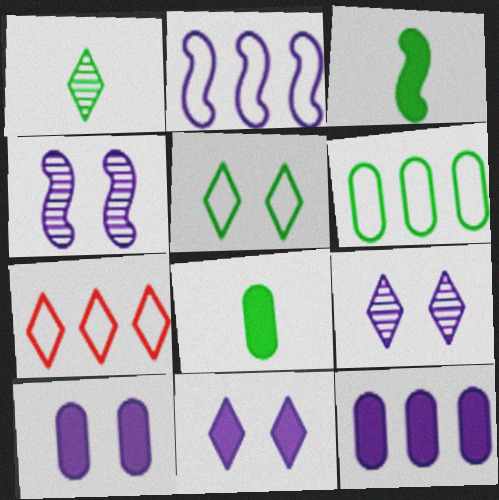[[1, 7, 11], 
[2, 6, 7], 
[4, 7, 8]]